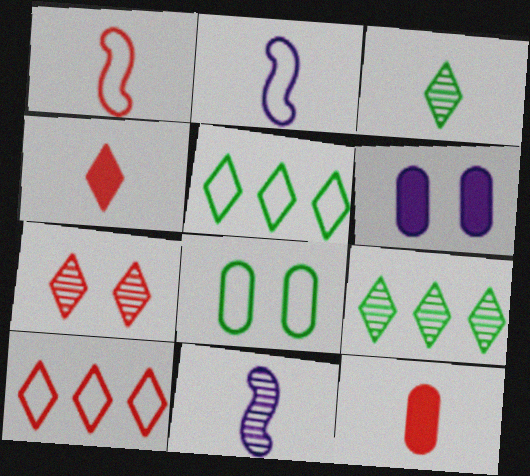[[1, 6, 9], 
[2, 3, 12], 
[2, 8, 10], 
[4, 7, 10]]